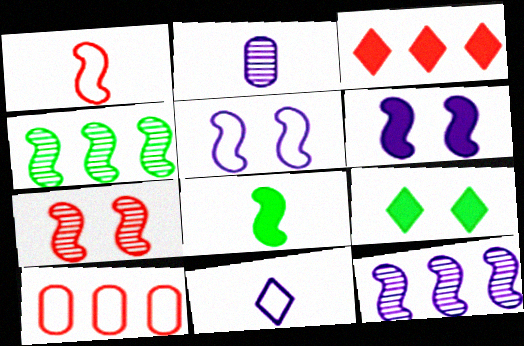[[1, 4, 6]]